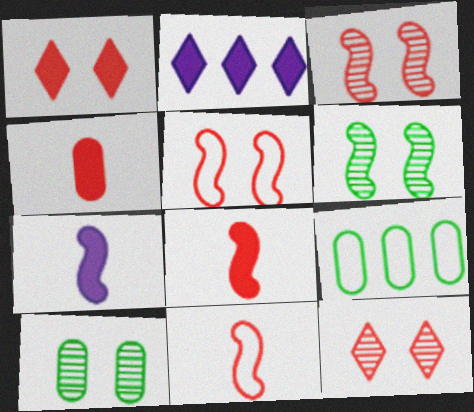[[2, 10, 11], 
[7, 9, 12]]